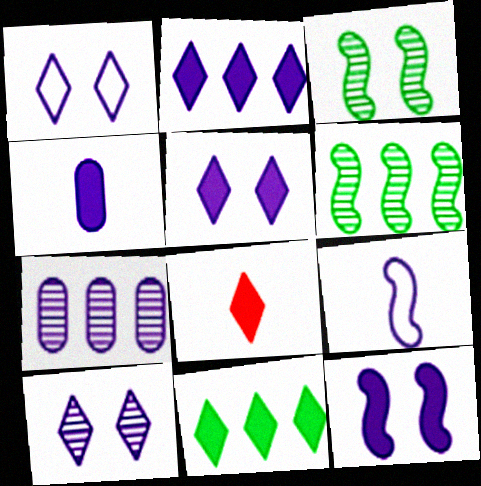[[1, 5, 10], 
[2, 4, 12], 
[5, 7, 9], 
[5, 8, 11]]